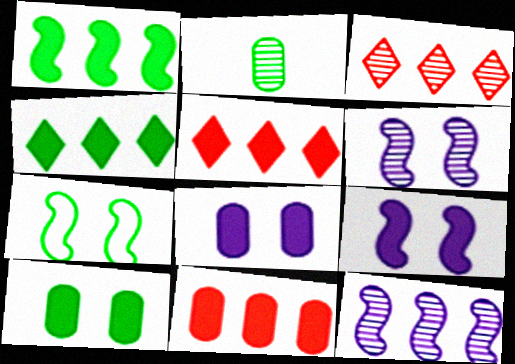[[2, 3, 6], 
[2, 4, 7]]